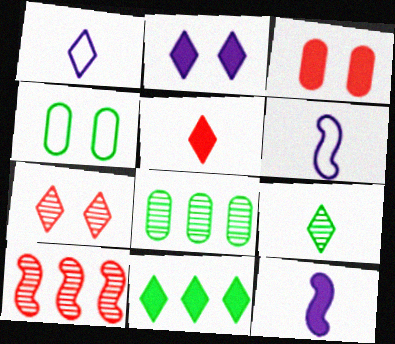[[1, 5, 9], 
[1, 7, 11], 
[2, 5, 11], 
[3, 11, 12]]